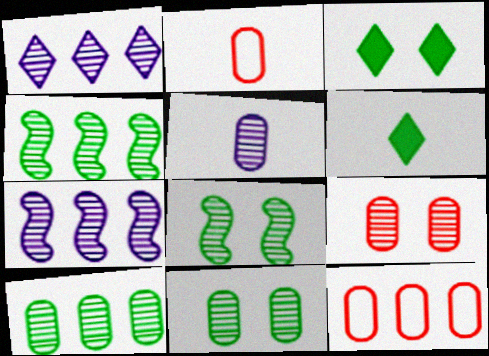[[2, 3, 7], 
[5, 9, 10]]